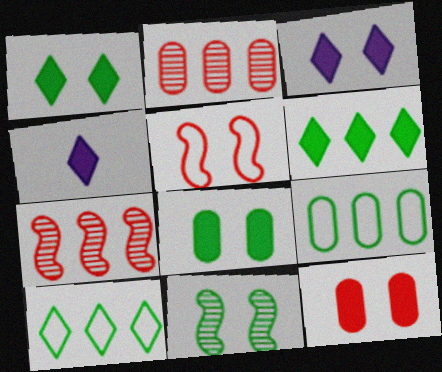[]